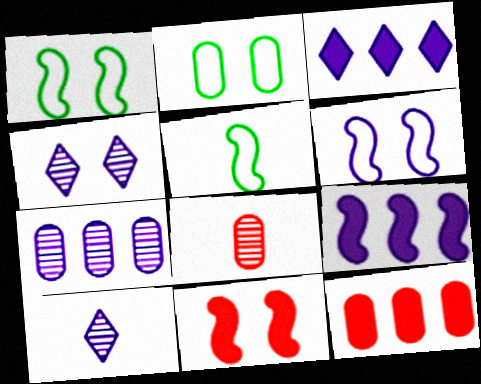[[1, 3, 8], 
[1, 10, 12], 
[2, 4, 11], 
[4, 5, 12]]